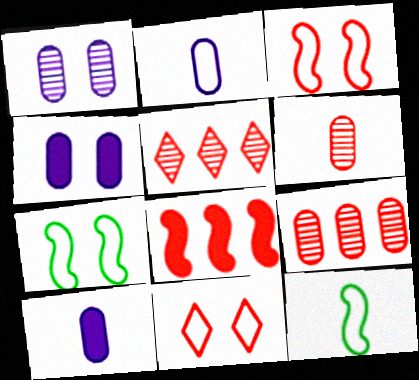[[4, 5, 12], 
[5, 7, 10], 
[6, 8, 11]]